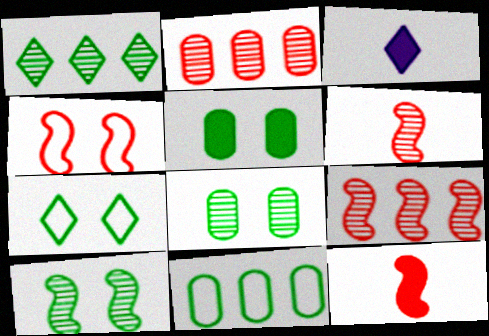[[4, 9, 12], 
[5, 7, 10]]